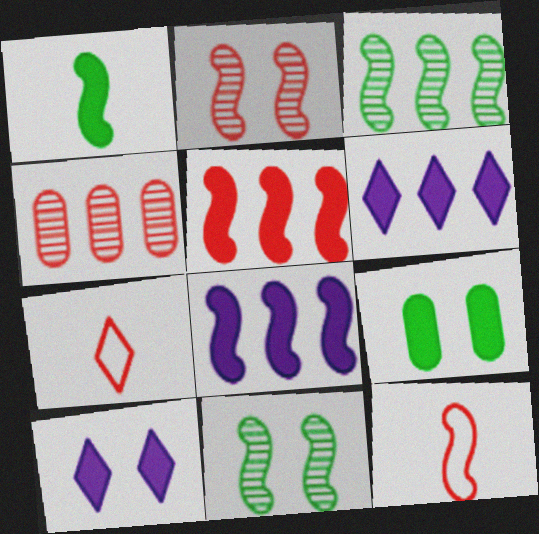[[2, 5, 12], 
[8, 11, 12]]